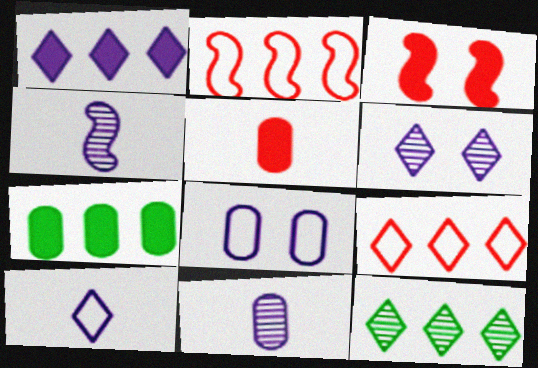[[1, 4, 8], 
[1, 6, 10], 
[1, 9, 12]]